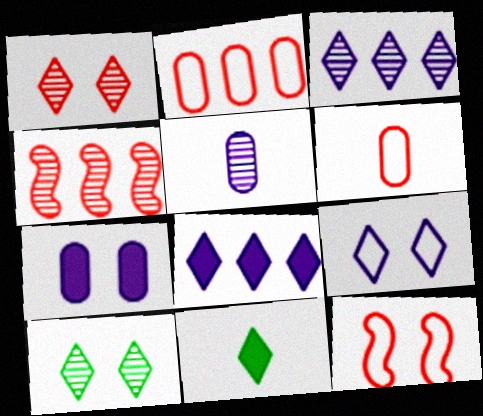[[4, 5, 10], 
[7, 10, 12]]